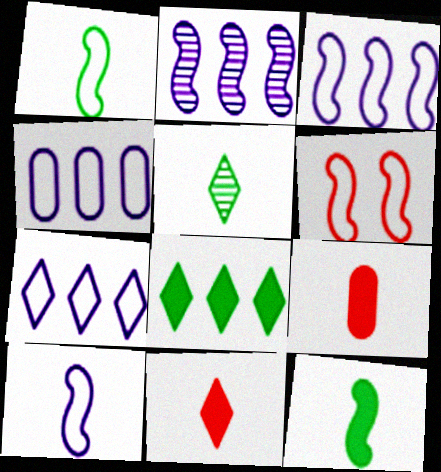[[1, 3, 6], 
[2, 6, 12], 
[3, 4, 7], 
[5, 9, 10]]